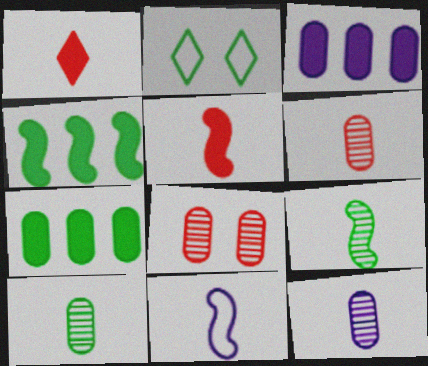[[1, 10, 11], 
[2, 4, 10], 
[2, 7, 9], 
[5, 9, 11], 
[6, 10, 12]]